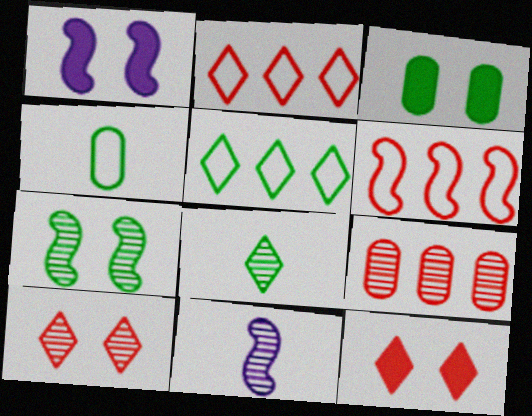[[1, 3, 12], 
[2, 3, 11]]